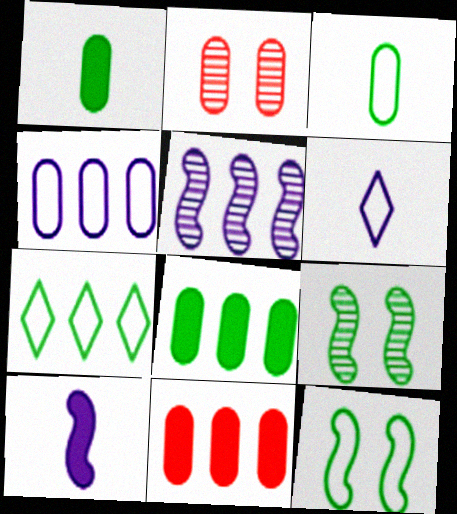[[1, 2, 4], 
[1, 7, 9], 
[2, 7, 10], 
[3, 7, 12], 
[5, 7, 11], 
[6, 9, 11]]